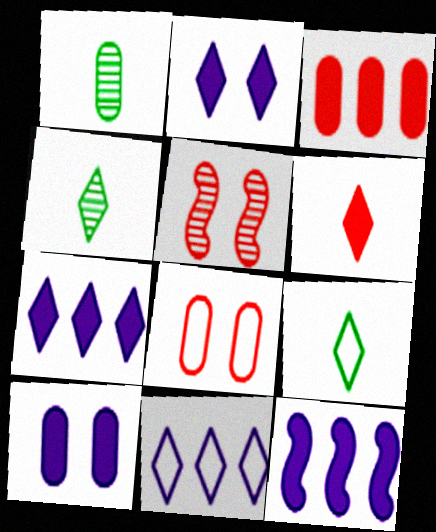[[4, 8, 12]]